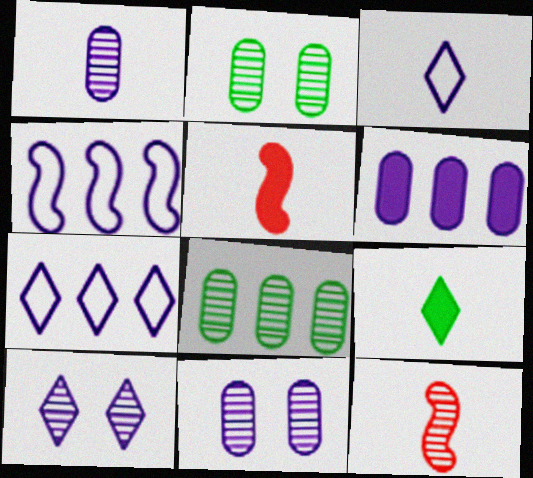[[2, 5, 7], 
[8, 10, 12]]